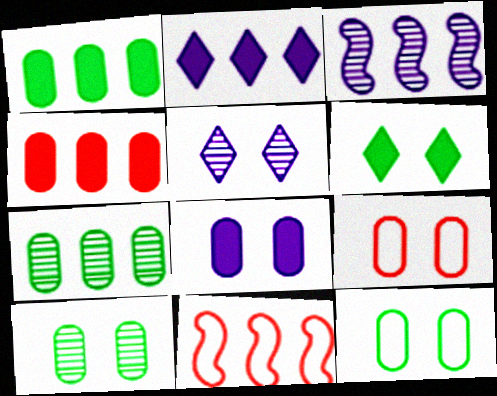[[2, 7, 11], 
[8, 9, 10]]